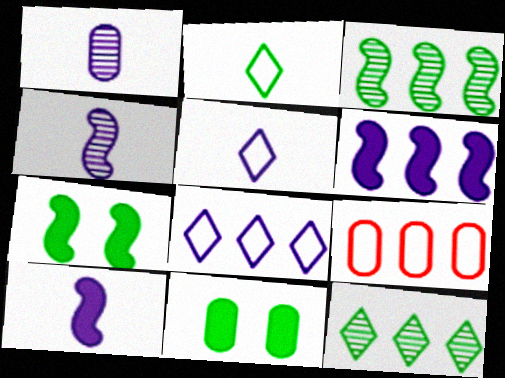[[1, 5, 10], 
[1, 9, 11], 
[2, 3, 11], 
[6, 9, 12]]